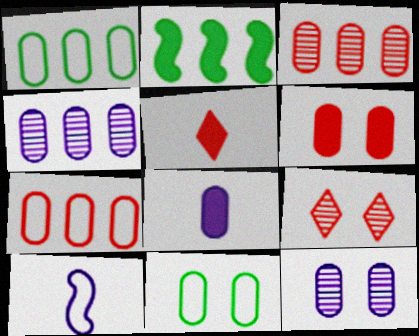[[3, 8, 11], 
[6, 11, 12]]